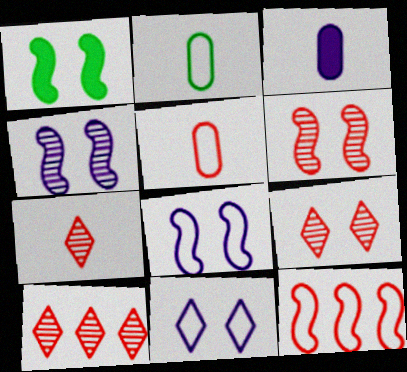[[1, 6, 8], 
[2, 11, 12], 
[7, 9, 10]]